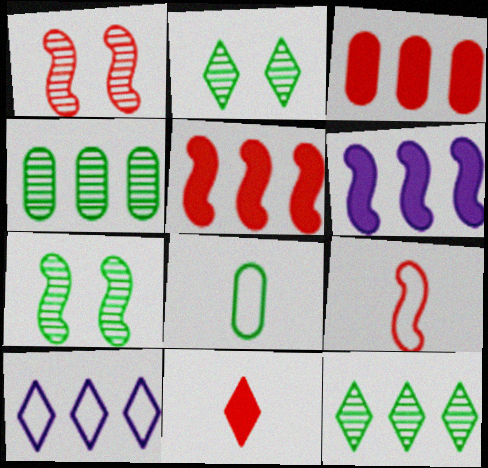[[1, 5, 9], 
[2, 10, 11], 
[4, 5, 10], 
[6, 7, 9]]